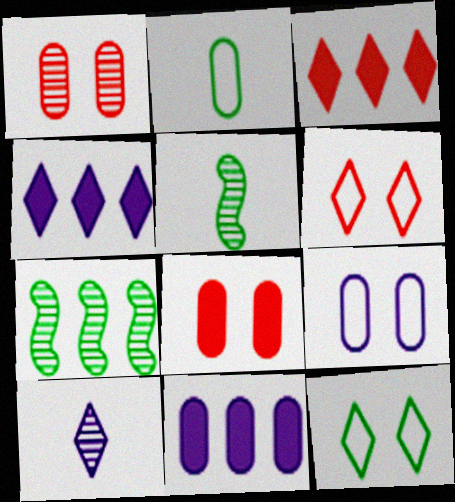[[1, 2, 11], 
[1, 7, 10], 
[3, 5, 9], 
[3, 10, 12], 
[5, 6, 11]]